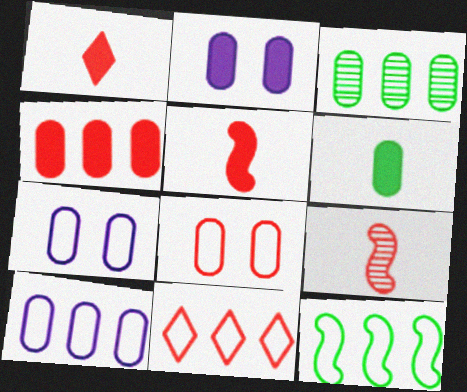[[2, 4, 6], 
[3, 4, 10], 
[10, 11, 12]]